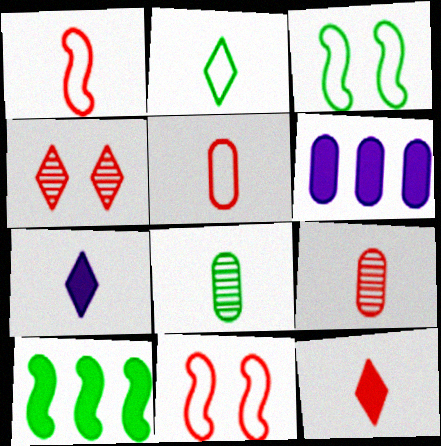[[1, 7, 8], 
[1, 9, 12]]